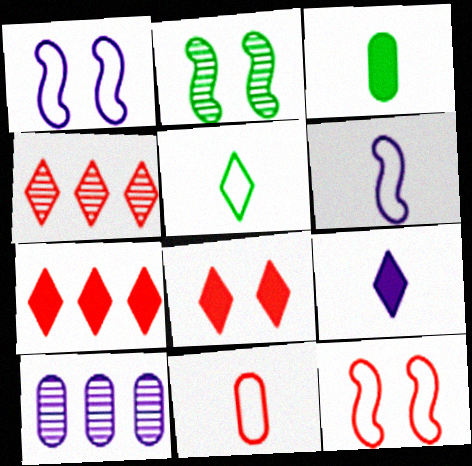[[1, 3, 4], 
[1, 9, 10], 
[5, 6, 11]]